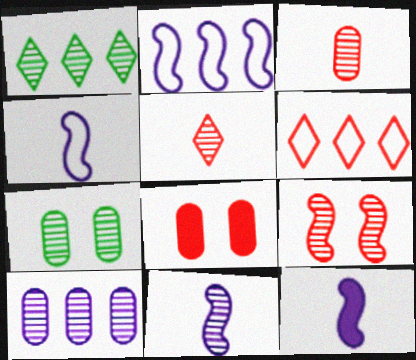[[1, 4, 8], 
[3, 7, 10], 
[4, 11, 12], 
[6, 7, 12]]